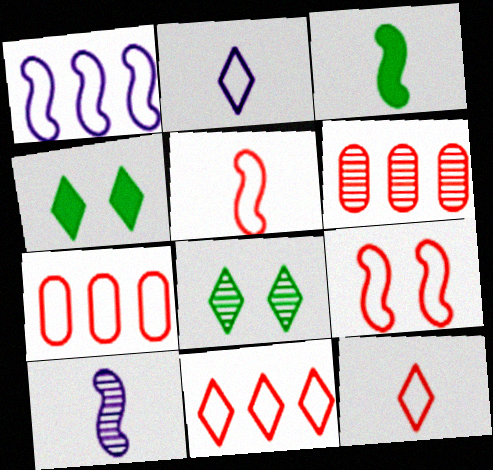[[3, 5, 10], 
[4, 7, 10], 
[6, 8, 10], 
[7, 9, 12]]